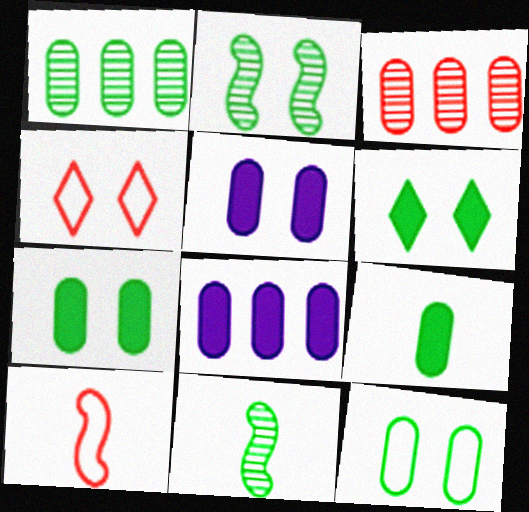[[1, 9, 12], 
[2, 4, 5], 
[2, 6, 12], 
[4, 8, 11]]